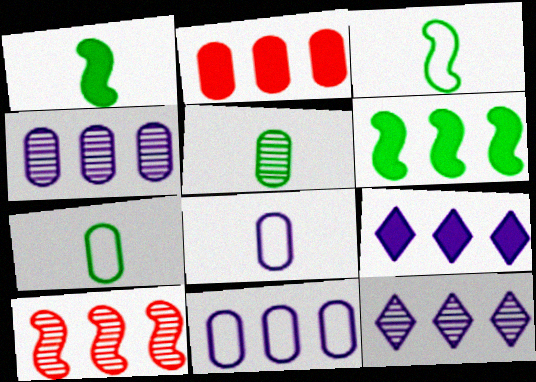[[2, 6, 9]]